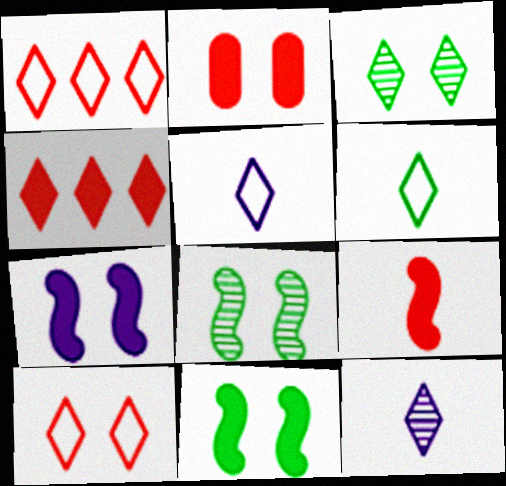[[2, 4, 9], 
[3, 4, 5]]